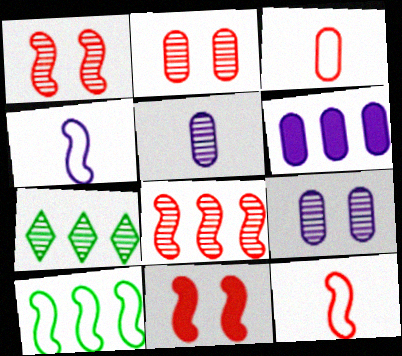[[1, 5, 7], 
[8, 11, 12]]